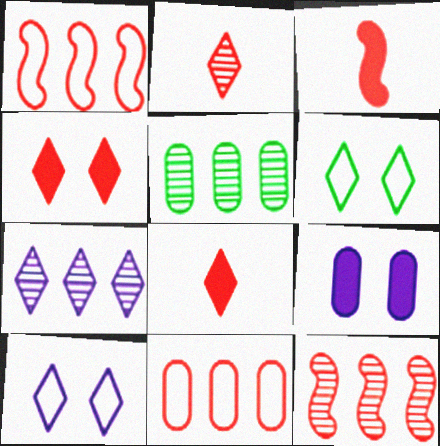[[3, 5, 10], 
[5, 7, 12], 
[6, 7, 8]]